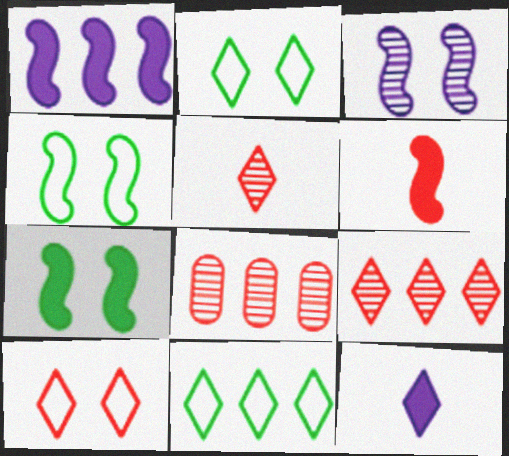[[1, 6, 7], 
[1, 8, 11], 
[2, 9, 12], 
[4, 8, 12], 
[6, 8, 10]]